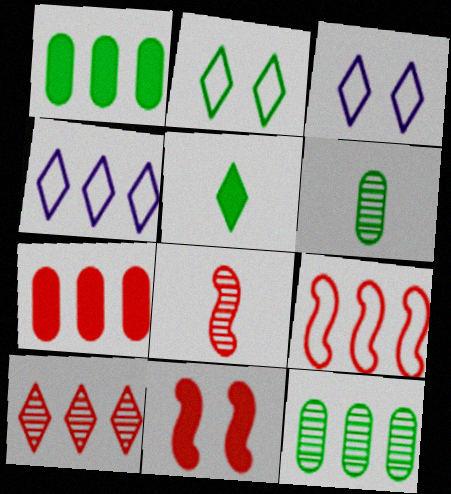[[1, 3, 8], 
[3, 5, 10], 
[4, 6, 11], 
[7, 9, 10], 
[8, 9, 11]]